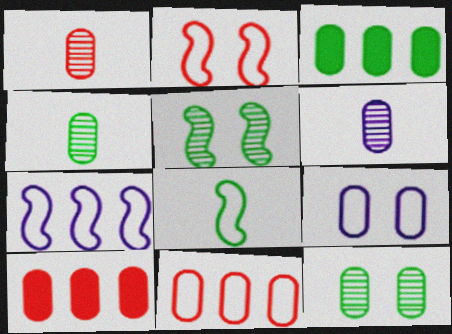[[1, 3, 9], 
[1, 4, 6], 
[2, 7, 8], 
[4, 9, 10]]